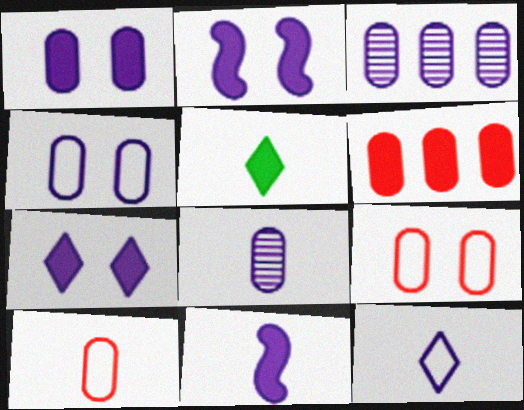[[1, 2, 7], 
[2, 3, 12], 
[2, 5, 6], 
[8, 11, 12]]